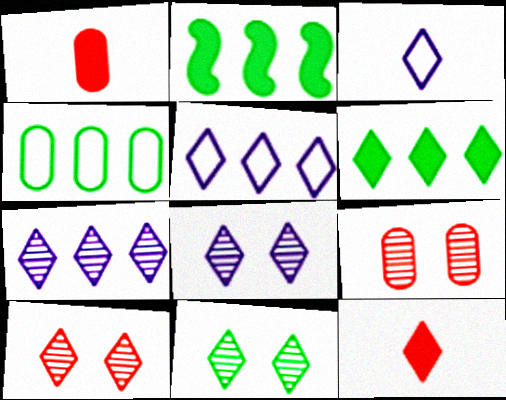[[2, 3, 9], 
[3, 6, 10], 
[5, 11, 12], 
[8, 10, 11]]